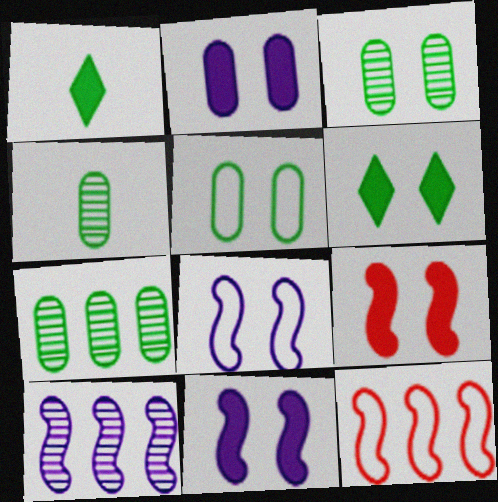[[2, 6, 9], 
[3, 4, 7]]